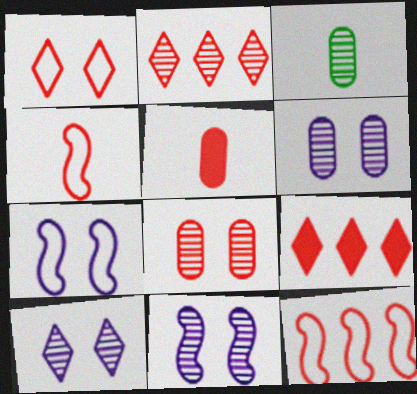[[2, 3, 11], 
[3, 7, 9], 
[4, 8, 9], 
[6, 10, 11]]